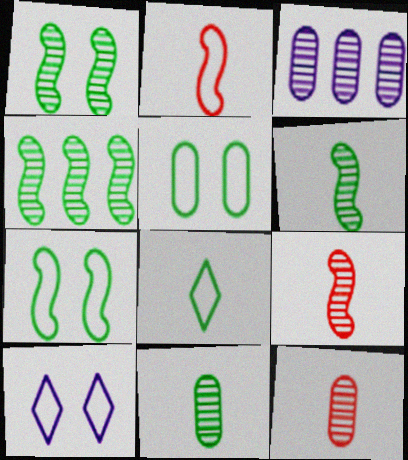[[1, 4, 6]]